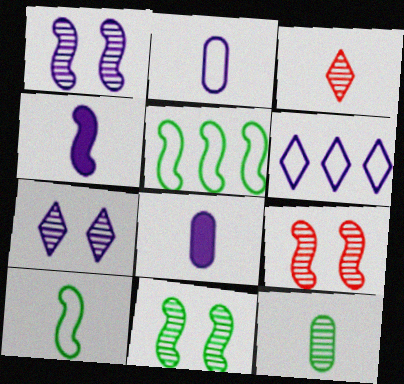[[1, 6, 8], 
[1, 9, 11], 
[3, 8, 10], 
[4, 5, 9]]